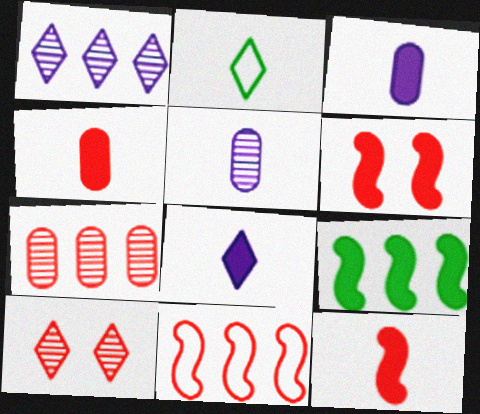[[2, 5, 12], 
[4, 10, 11]]